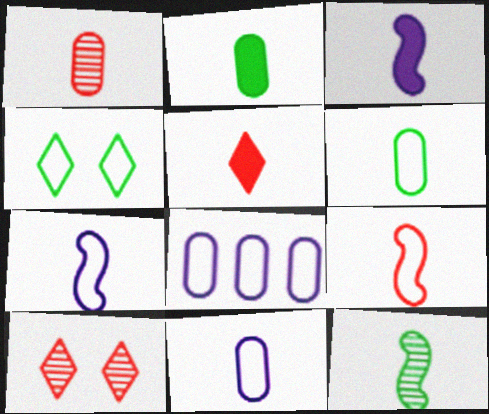[[1, 2, 11], 
[1, 5, 9], 
[2, 3, 5], 
[3, 9, 12], 
[4, 8, 9], 
[5, 11, 12]]